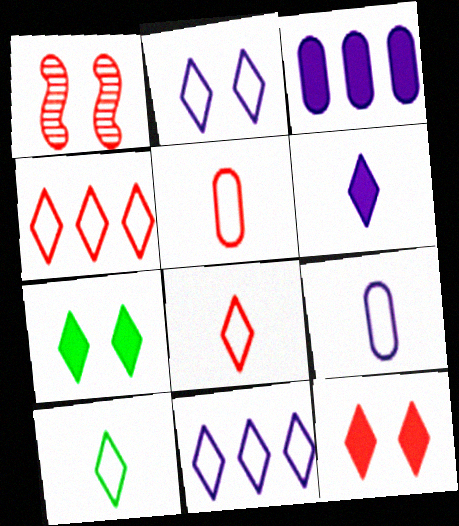[[1, 3, 10], 
[2, 4, 10]]